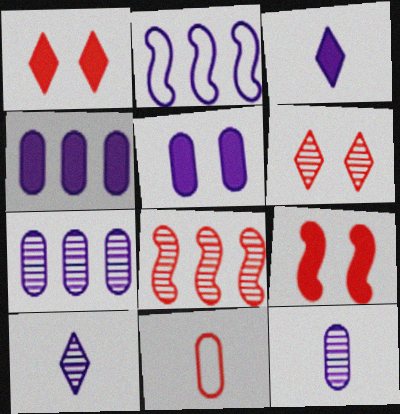[[1, 8, 11], 
[2, 5, 10]]